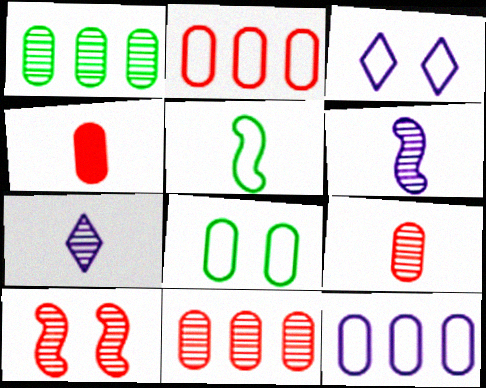[[1, 7, 10], 
[2, 3, 5], 
[4, 5, 7]]